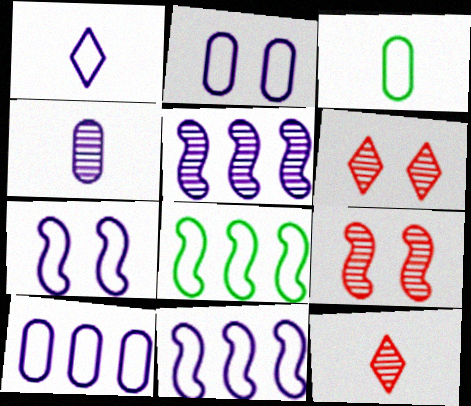[[1, 2, 11], 
[1, 7, 10]]